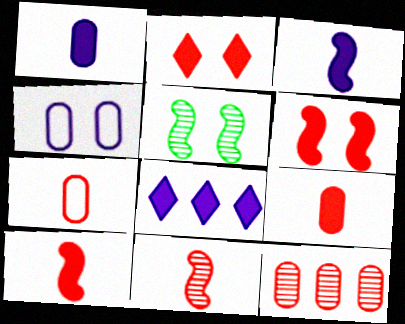[[2, 4, 5], 
[5, 7, 8]]